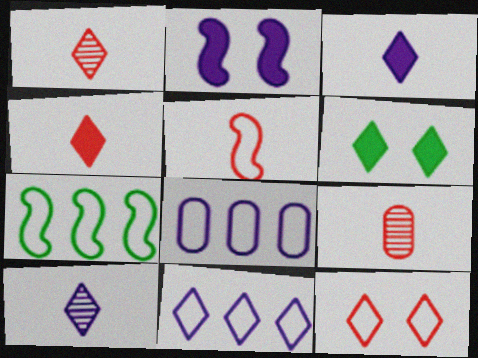[[1, 6, 11], 
[2, 8, 10], 
[4, 5, 9]]